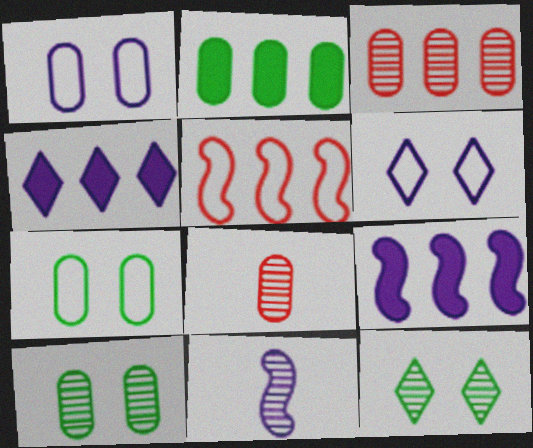[[1, 2, 8], 
[1, 4, 11], 
[3, 11, 12]]